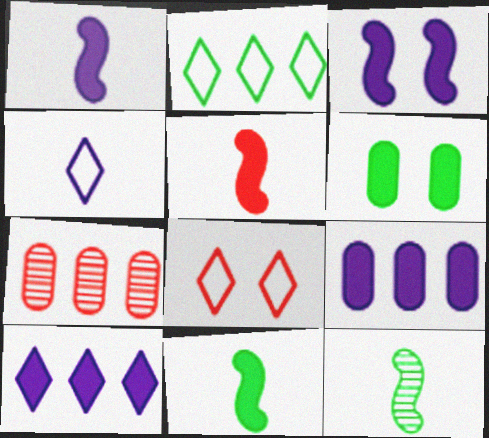[[1, 5, 11], 
[2, 4, 8], 
[2, 6, 12], 
[5, 6, 10], 
[5, 7, 8], 
[8, 9, 12]]